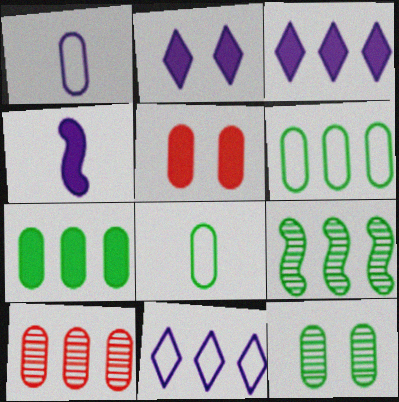[[7, 8, 12]]